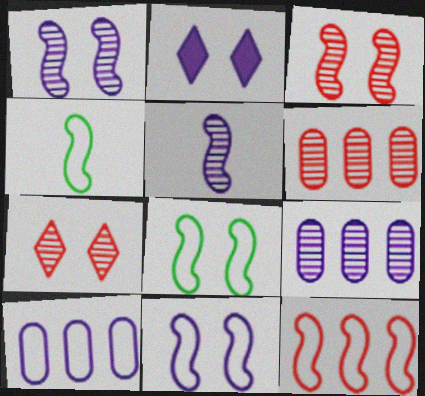[[2, 4, 6], 
[2, 5, 10], 
[4, 11, 12]]